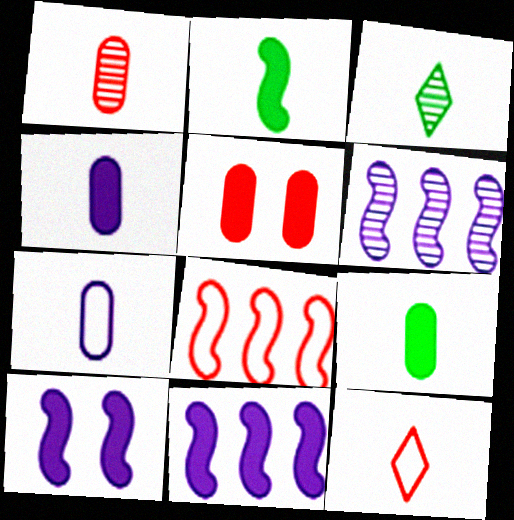[[1, 7, 9]]